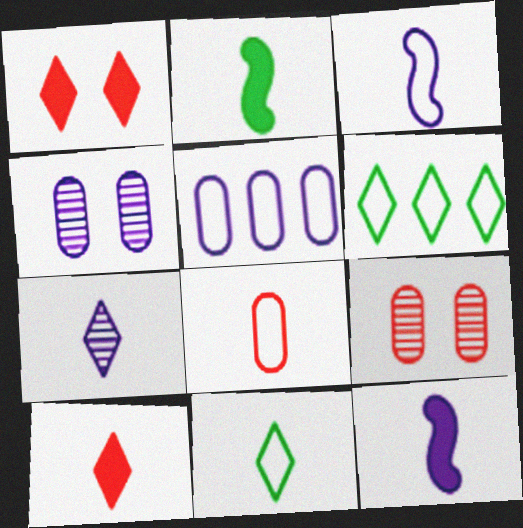[[1, 6, 7], 
[2, 7, 8], 
[3, 8, 11], 
[6, 9, 12], 
[7, 10, 11]]